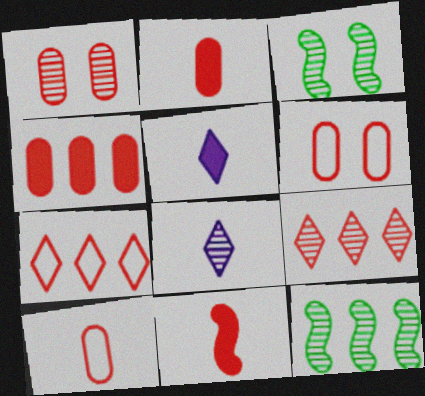[[1, 4, 10], 
[1, 7, 11], 
[1, 8, 12], 
[5, 6, 12], 
[6, 9, 11]]